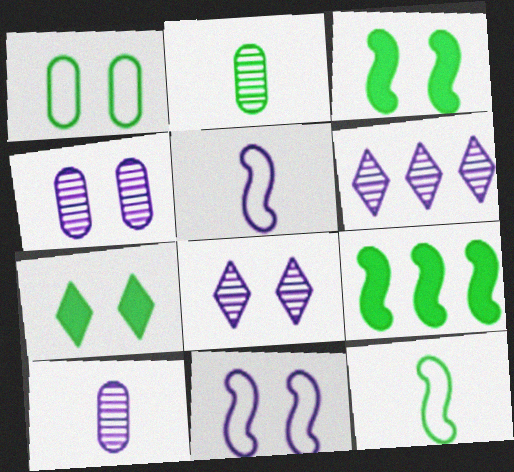[]